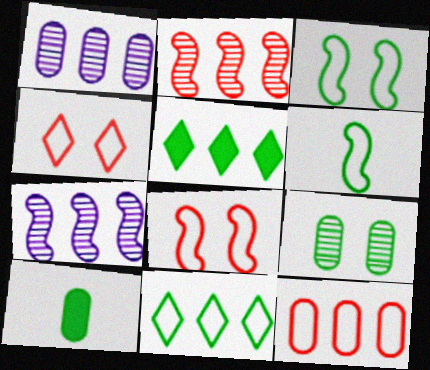[[4, 7, 10], 
[5, 6, 9], 
[5, 7, 12]]